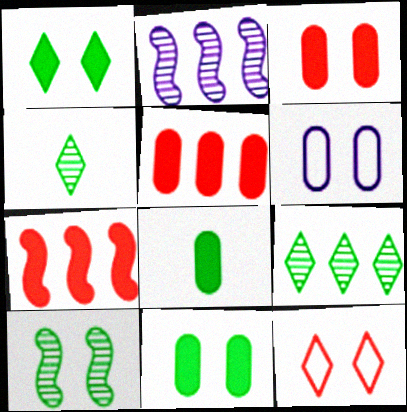[[2, 8, 12], 
[4, 6, 7]]